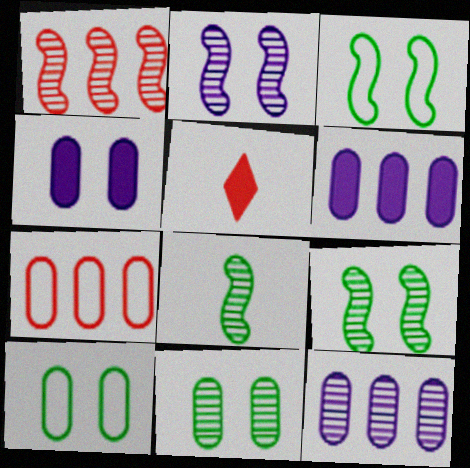[[1, 2, 8], 
[3, 5, 12]]